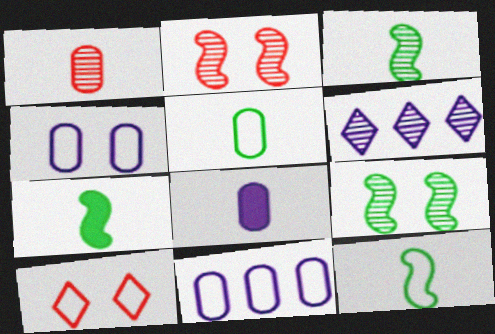[[1, 5, 8], 
[1, 6, 9], 
[3, 7, 12], 
[10, 11, 12]]